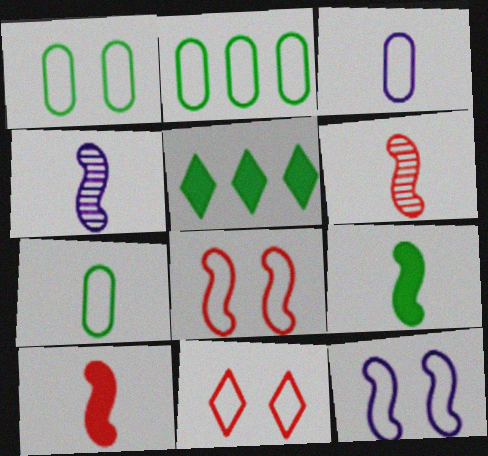[[1, 2, 7], 
[1, 11, 12]]